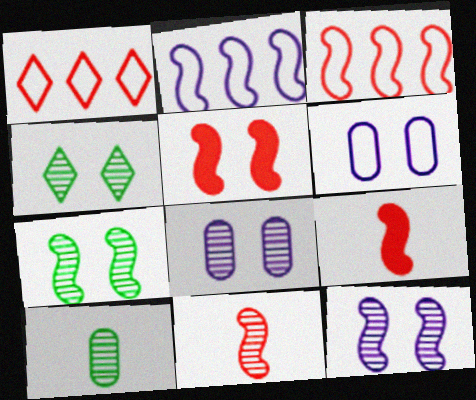[[2, 7, 9], 
[3, 5, 11], 
[4, 5, 6]]